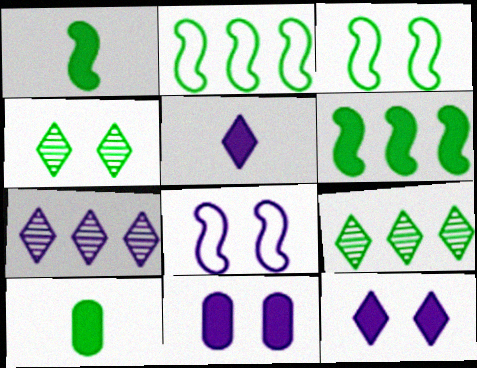[[2, 4, 10], 
[3, 9, 10]]